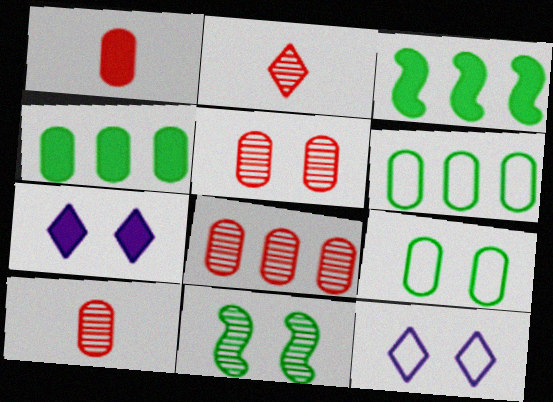[[1, 3, 7], 
[3, 10, 12], 
[5, 8, 10]]